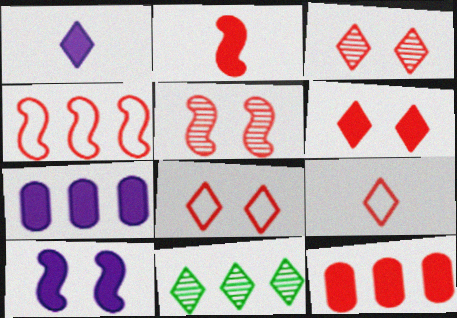[[1, 7, 10], 
[1, 8, 11], 
[2, 4, 5], 
[2, 6, 12], 
[3, 6, 8], 
[4, 7, 11], 
[5, 9, 12]]